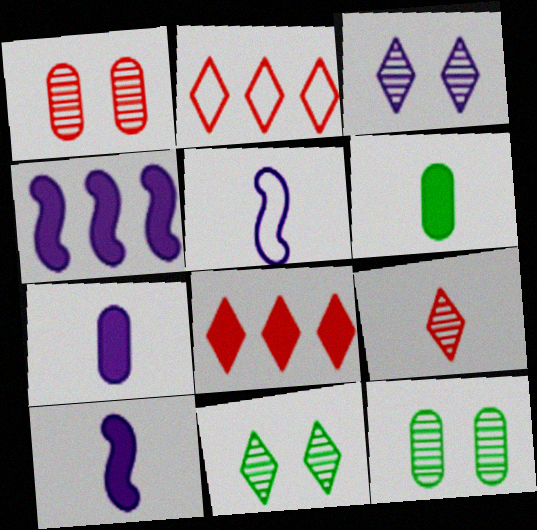[[2, 10, 12], 
[5, 6, 9], 
[5, 8, 12]]